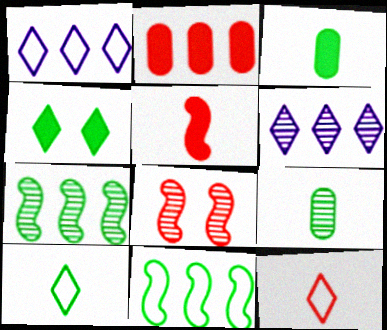[[1, 2, 7], 
[1, 3, 8], 
[2, 6, 11], 
[2, 8, 12], 
[4, 6, 12], 
[4, 9, 11], 
[6, 8, 9]]